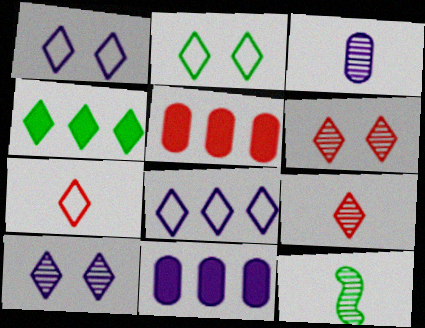[[1, 4, 9], 
[1, 5, 12], 
[2, 7, 8], 
[3, 9, 12], 
[4, 7, 10]]